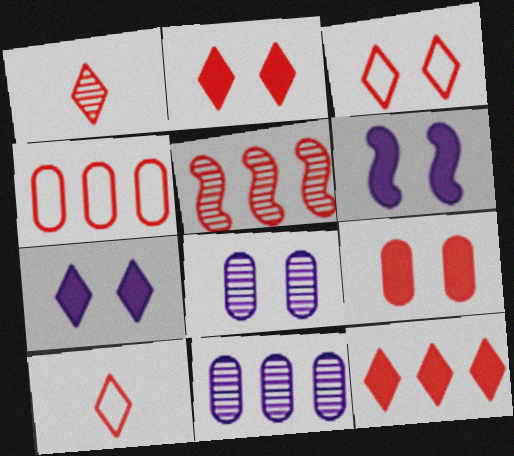[[1, 3, 12], 
[4, 5, 12], 
[5, 9, 10]]